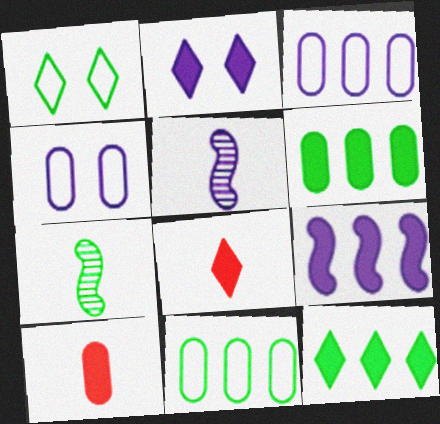[[1, 6, 7], 
[2, 3, 5], 
[2, 8, 12]]